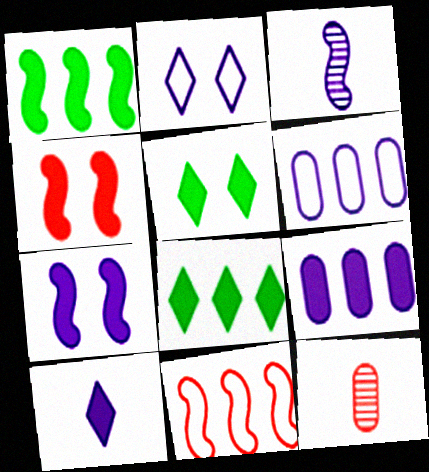[[1, 2, 12], 
[2, 3, 9], 
[7, 9, 10]]